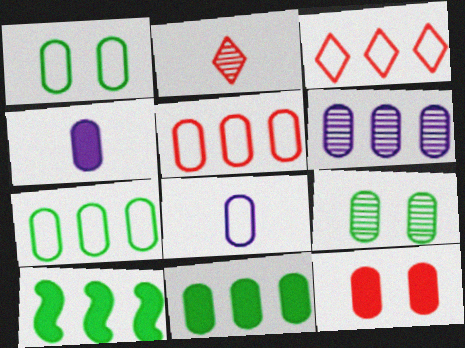[[1, 5, 8], 
[3, 6, 10], 
[4, 5, 9], 
[4, 11, 12], 
[5, 6, 11]]